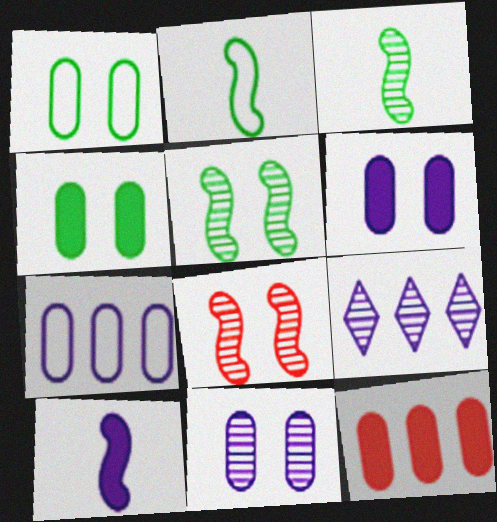[]